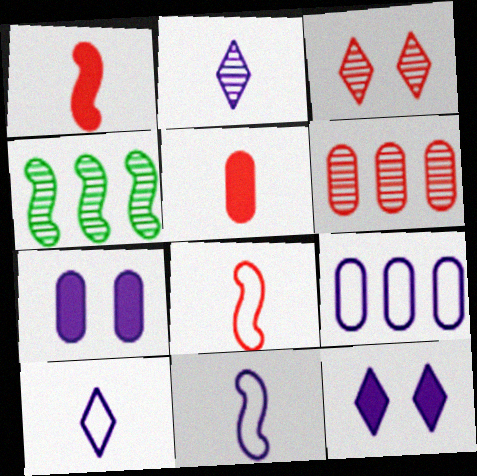[]